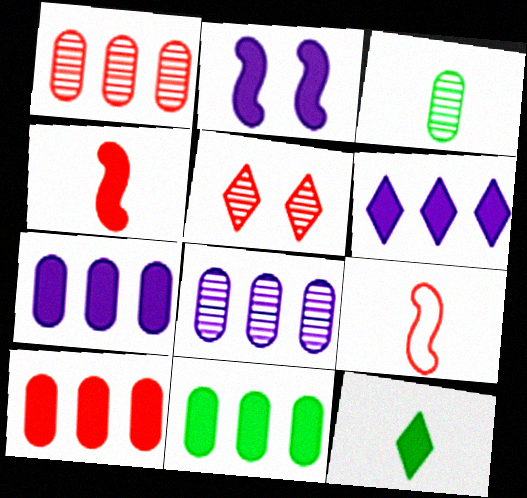[[2, 10, 12], 
[5, 9, 10], 
[7, 10, 11]]